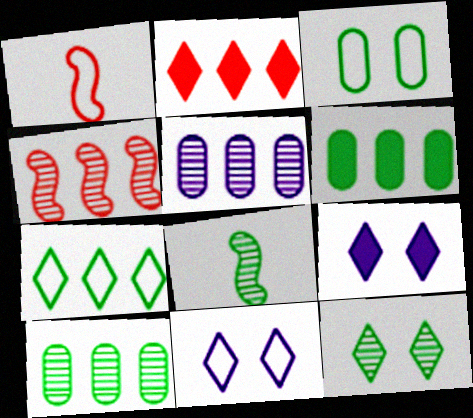[[1, 9, 10], 
[8, 10, 12]]